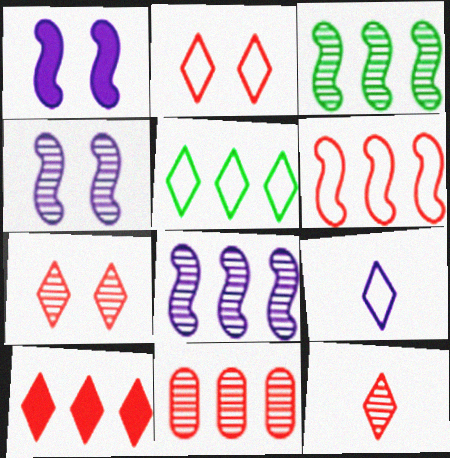[[2, 5, 9], 
[2, 10, 12], 
[6, 10, 11]]